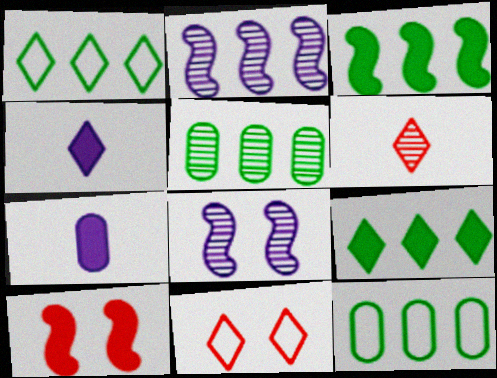[[1, 3, 5], 
[5, 6, 8], 
[7, 9, 10]]